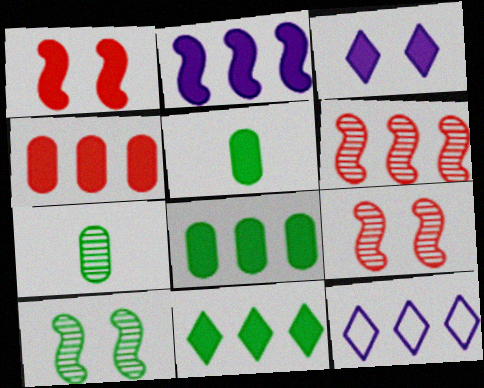[[1, 7, 12], 
[2, 4, 11], 
[5, 9, 12], 
[6, 8, 12]]